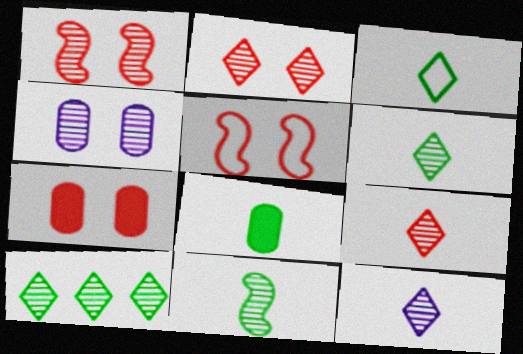[[2, 5, 7], 
[2, 10, 12], 
[3, 8, 11], 
[6, 9, 12]]